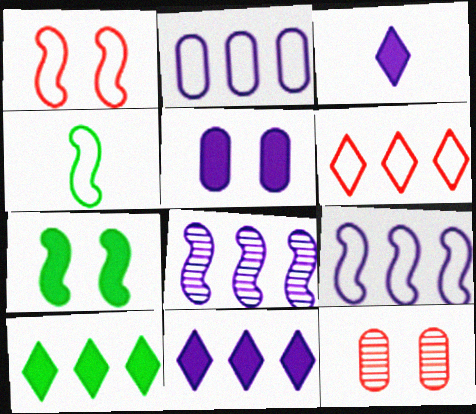[[1, 4, 9], 
[2, 8, 11], 
[4, 11, 12]]